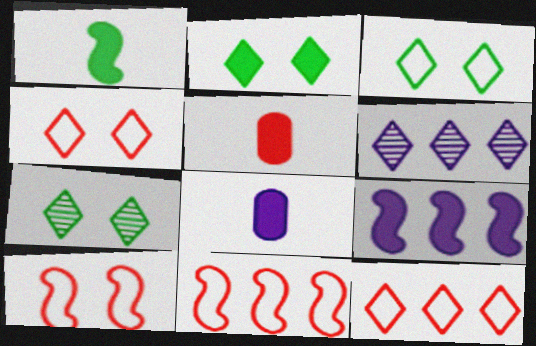[[2, 3, 7], 
[2, 5, 9], 
[7, 8, 11]]